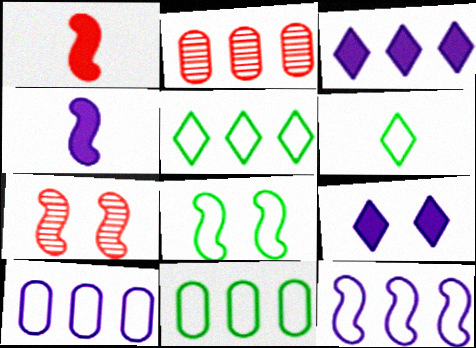[[6, 8, 11]]